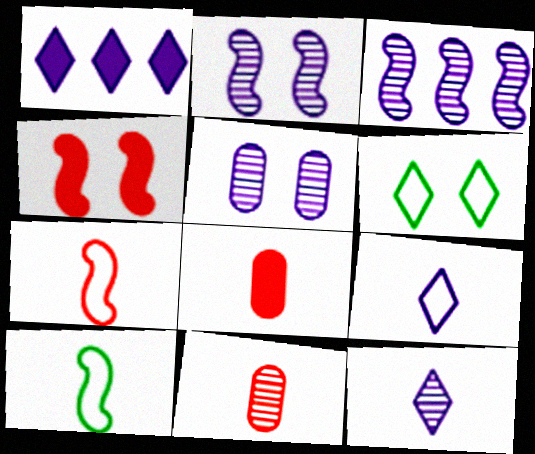[[3, 4, 10], 
[3, 5, 12], 
[3, 6, 8], 
[4, 5, 6], 
[8, 10, 12]]